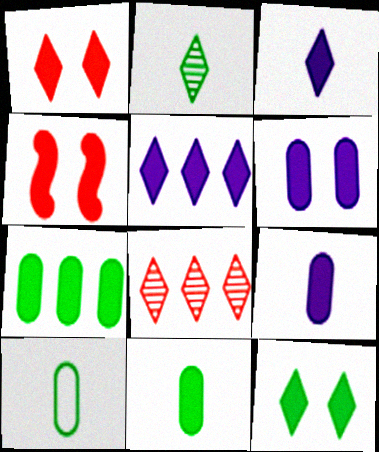[[3, 4, 7], 
[4, 5, 11], 
[4, 6, 12]]